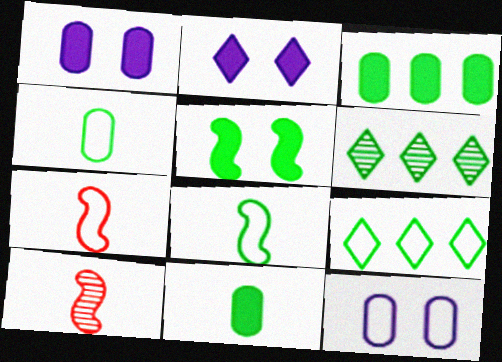[[1, 6, 7], 
[1, 9, 10], 
[4, 5, 6], 
[7, 9, 12]]